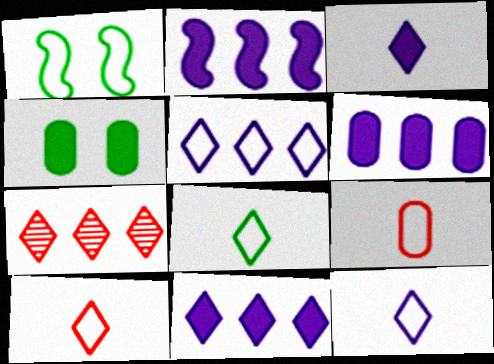[[1, 5, 9], 
[2, 6, 11], 
[8, 10, 12]]